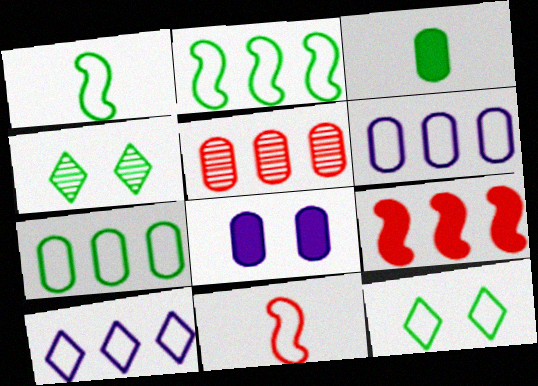[[1, 7, 12], 
[2, 3, 4], 
[6, 11, 12]]